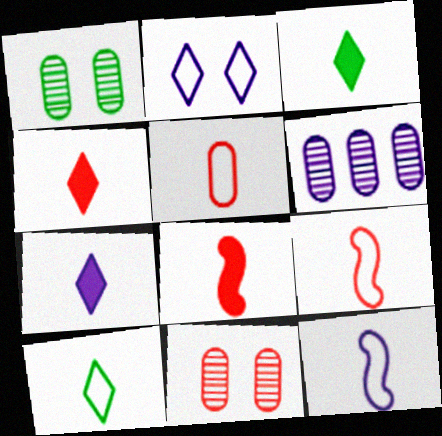[[3, 4, 7], 
[5, 10, 12]]